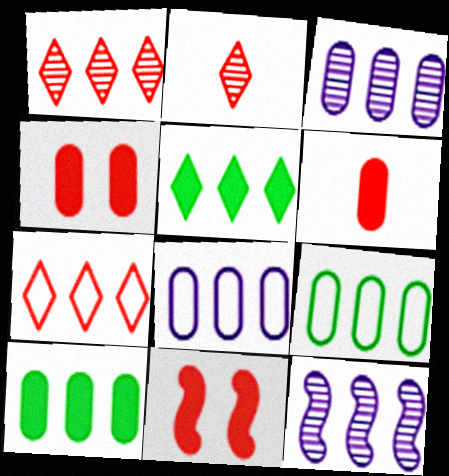[[7, 10, 12]]